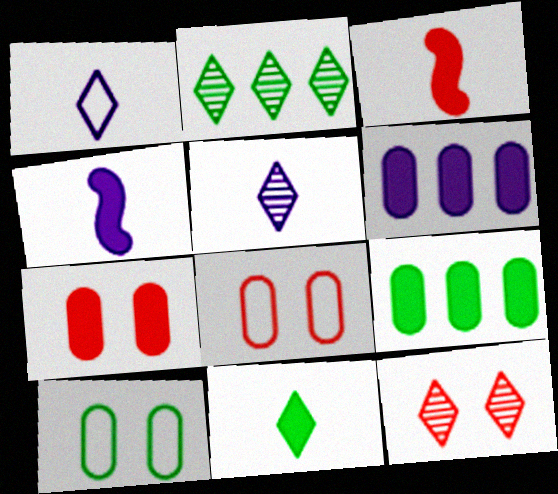[[2, 4, 8], 
[2, 5, 12]]